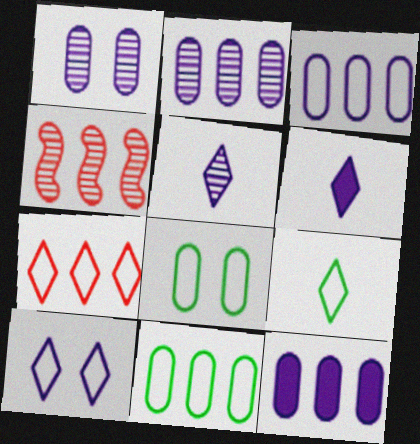[[2, 3, 12], 
[4, 6, 8], 
[7, 9, 10]]